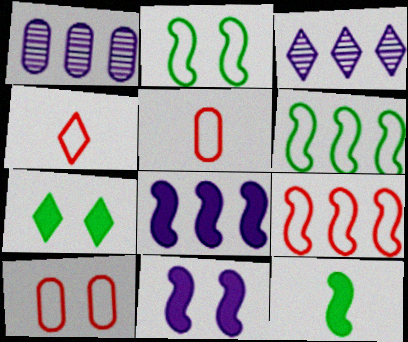[[3, 4, 7], 
[3, 10, 12], 
[4, 9, 10]]